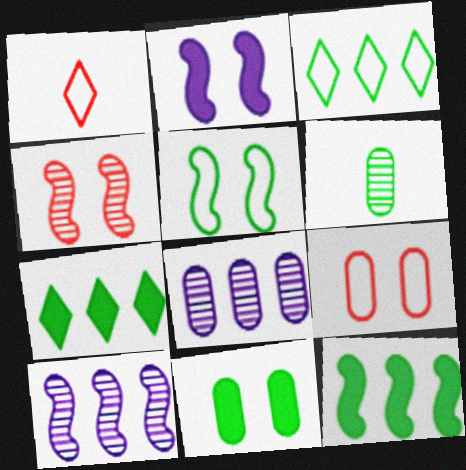[[1, 10, 11], 
[2, 4, 5], 
[5, 6, 7]]